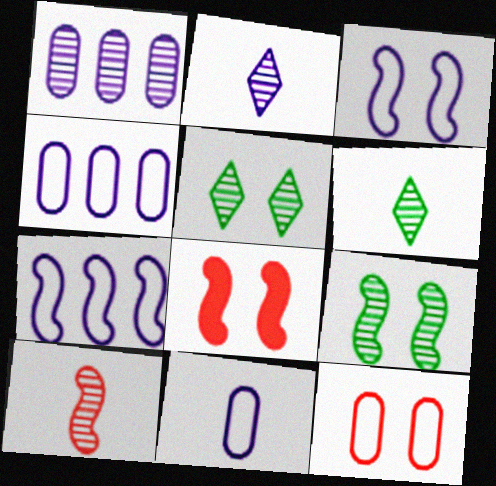[[1, 5, 10], 
[3, 8, 9], 
[4, 6, 8]]